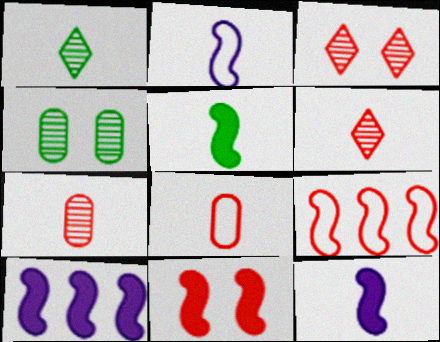[[1, 8, 12], 
[5, 10, 11]]